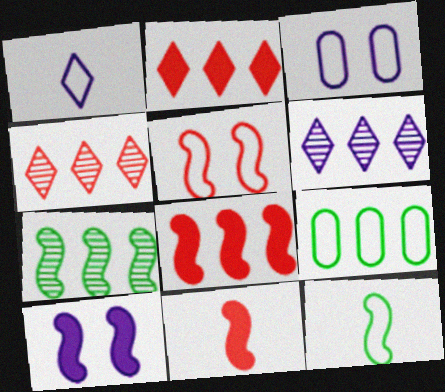[[1, 5, 9], 
[6, 8, 9]]